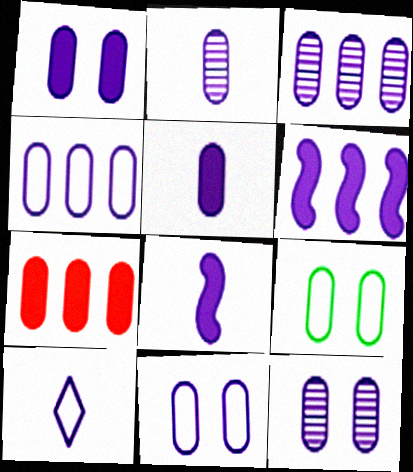[[1, 2, 4], 
[1, 11, 12], 
[2, 3, 12], 
[2, 7, 9], 
[2, 8, 10], 
[3, 5, 11], 
[4, 5, 12], 
[6, 10, 12]]